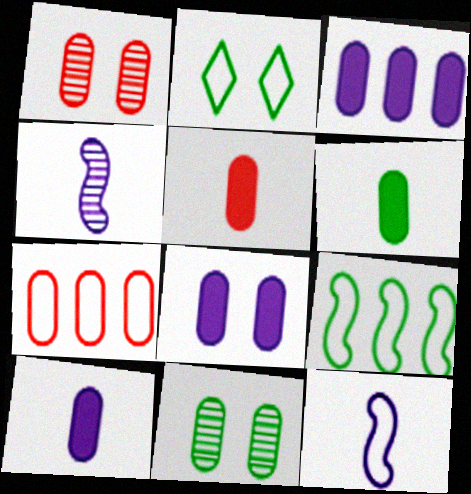[[1, 5, 7], 
[2, 7, 12], 
[3, 8, 10], 
[5, 6, 10], 
[7, 10, 11]]